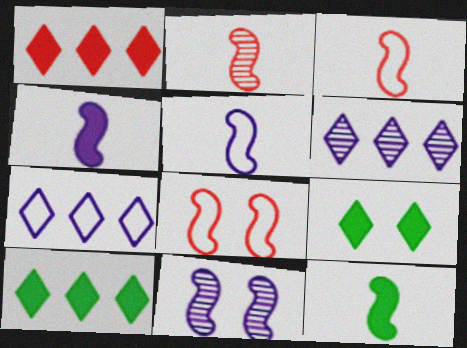[[2, 5, 12]]